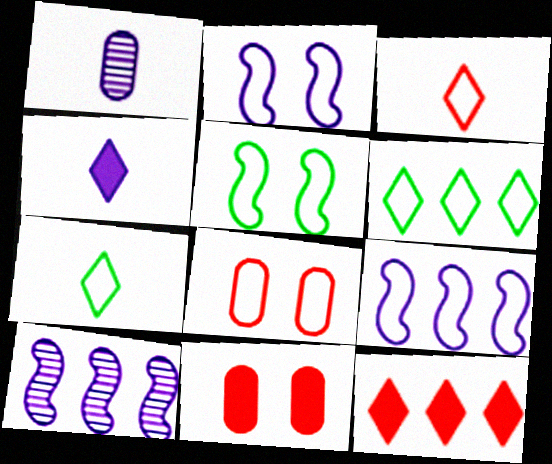[[1, 5, 12], 
[7, 8, 9], 
[7, 10, 11]]